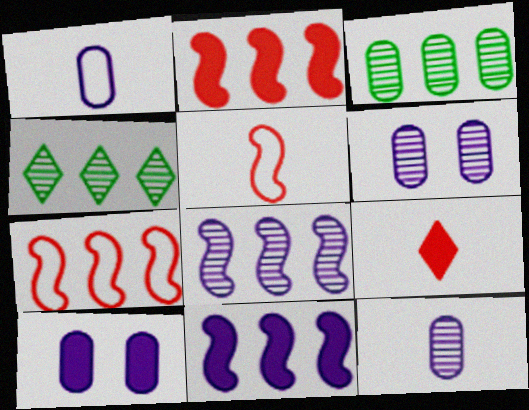[[4, 5, 10]]